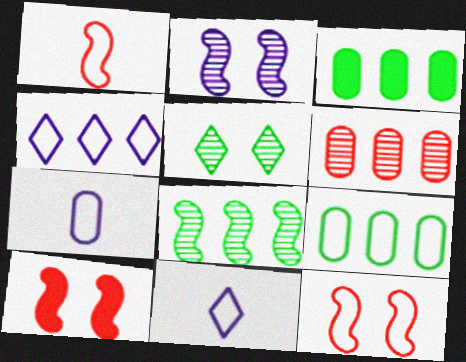[[9, 11, 12]]